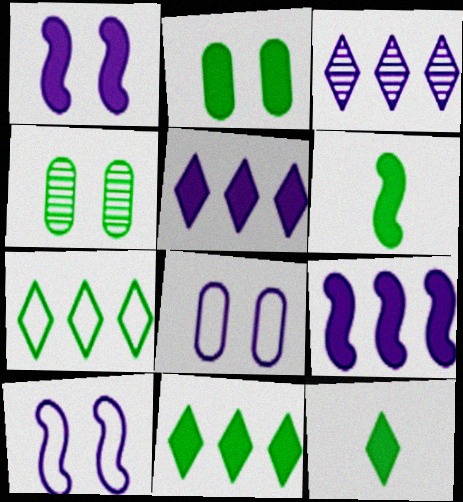[[2, 6, 11], 
[4, 6, 7]]